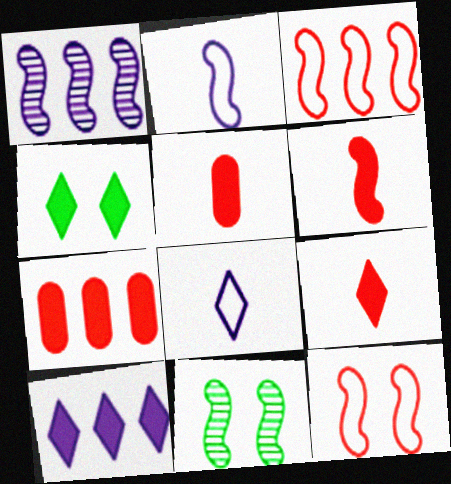[[4, 9, 10], 
[5, 6, 9], 
[7, 8, 11]]